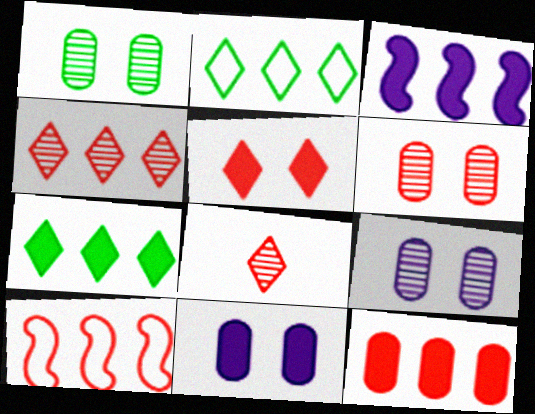[[1, 6, 9], 
[3, 7, 12], 
[4, 10, 12]]